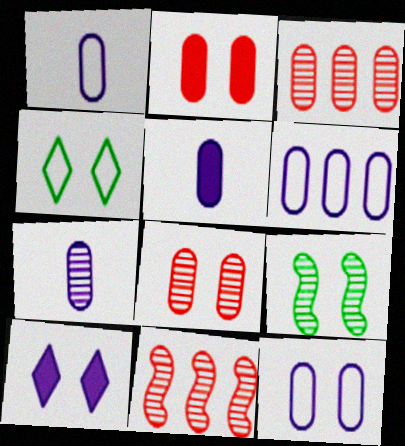[[1, 5, 7], 
[1, 6, 12], 
[4, 5, 11]]